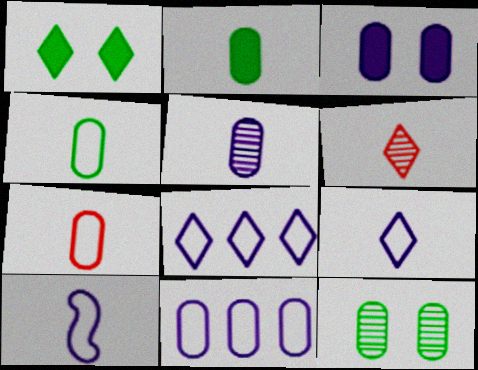[[1, 6, 8], 
[2, 5, 7], 
[2, 6, 10], 
[3, 5, 11]]